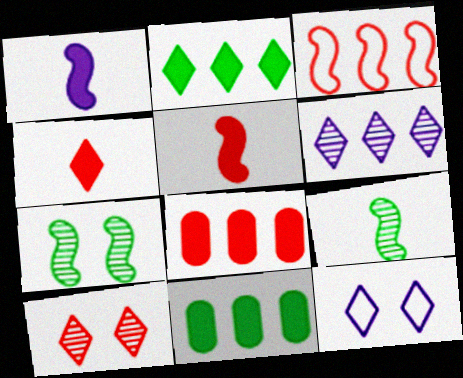[[1, 3, 7], 
[3, 6, 11], 
[8, 9, 12]]